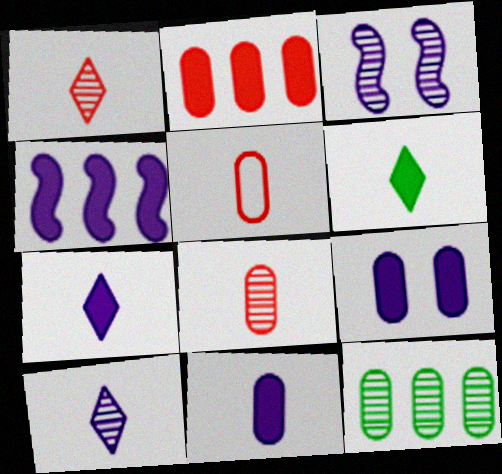[[1, 3, 12], 
[4, 7, 9], 
[5, 9, 12]]